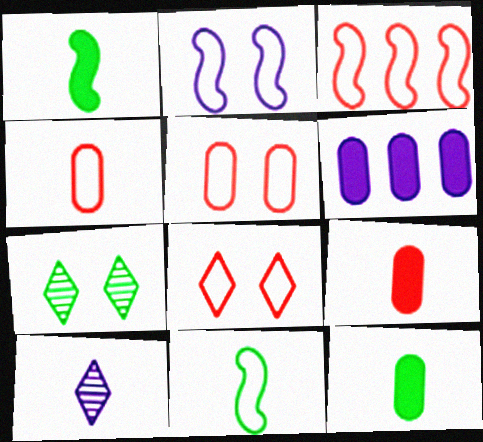[[1, 4, 10], 
[2, 3, 11], 
[2, 6, 10], 
[3, 4, 8], 
[9, 10, 11]]